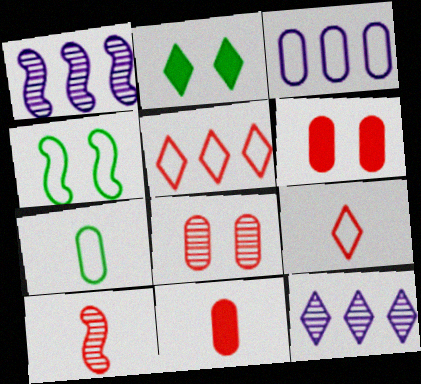[[2, 3, 10], 
[2, 9, 12], 
[3, 4, 9], 
[4, 11, 12], 
[5, 6, 10], 
[9, 10, 11]]